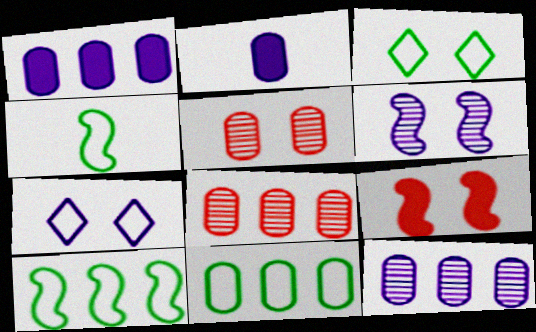[[1, 8, 11], 
[2, 5, 11], 
[3, 4, 11]]